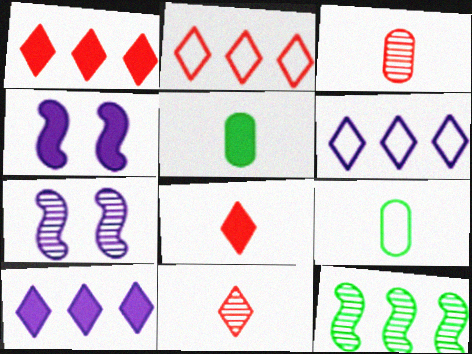[[1, 4, 5], 
[1, 7, 9], 
[2, 5, 7]]